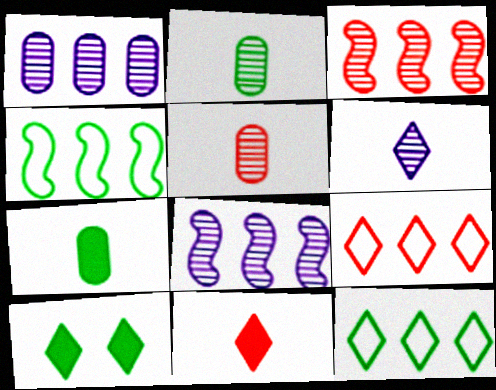[[2, 4, 10], 
[6, 9, 10]]